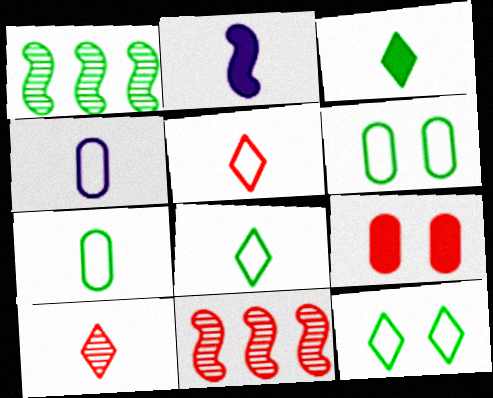[[1, 3, 6], 
[2, 7, 10], 
[5, 9, 11]]